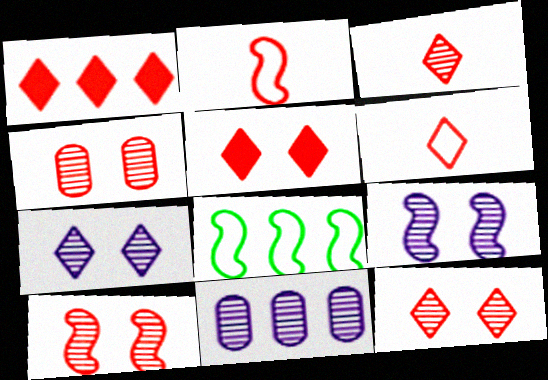[[1, 2, 4], 
[1, 6, 12], 
[1, 8, 11], 
[4, 10, 12]]